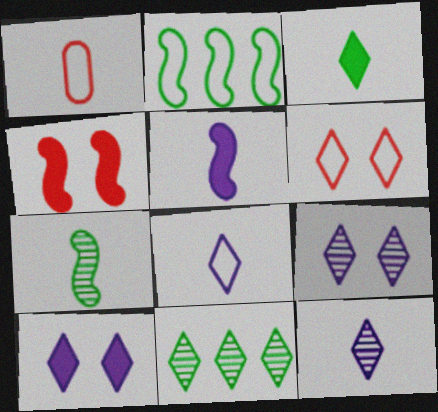[]